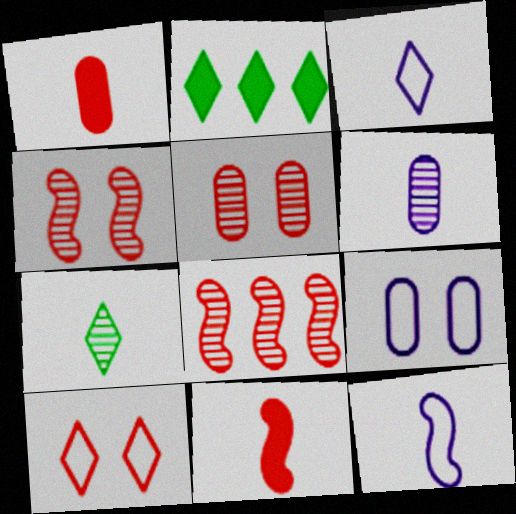[[1, 7, 12], 
[1, 8, 10], 
[2, 5, 12]]